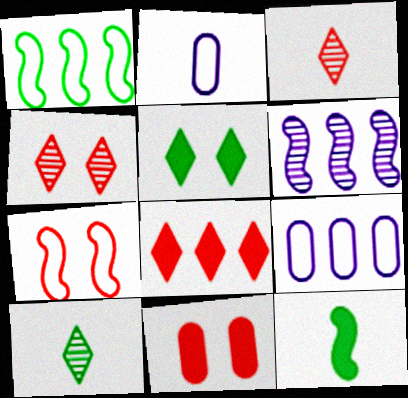[[2, 3, 12], 
[4, 7, 11], 
[4, 9, 12], 
[6, 7, 12]]